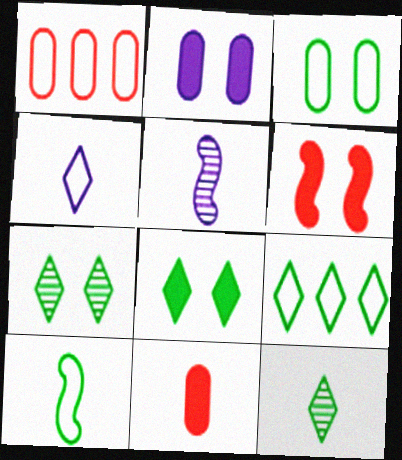[[1, 5, 8], 
[2, 6, 8], 
[3, 9, 10], 
[8, 9, 12]]